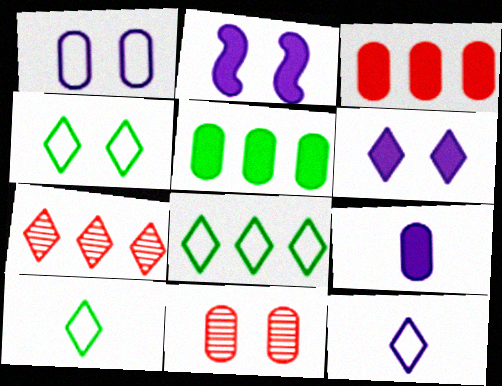[[2, 4, 11], 
[4, 8, 10], 
[6, 7, 10]]